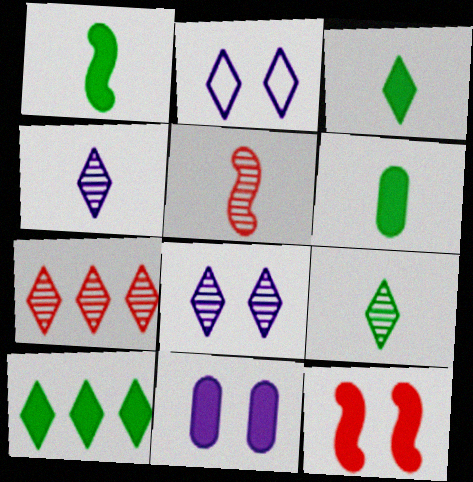[[1, 3, 6], 
[2, 3, 7], 
[7, 8, 9]]